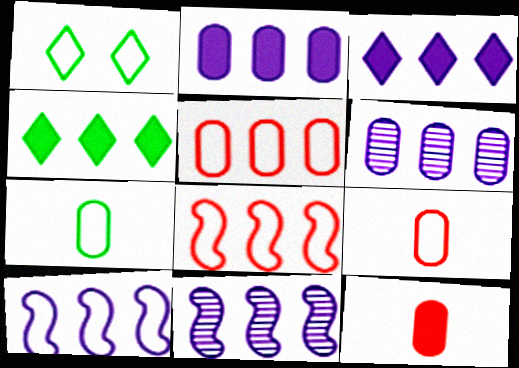[[1, 9, 10], 
[1, 11, 12], 
[3, 6, 10], 
[4, 5, 11], 
[4, 6, 8]]